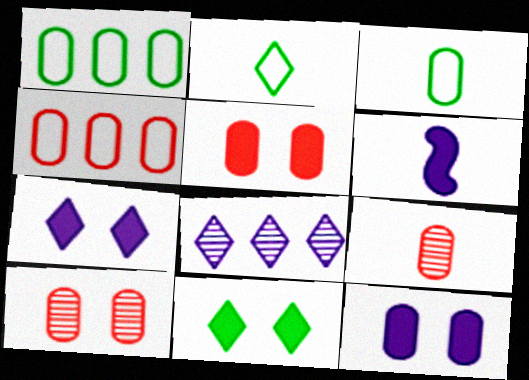[[1, 9, 12], 
[2, 6, 9], 
[4, 5, 9]]